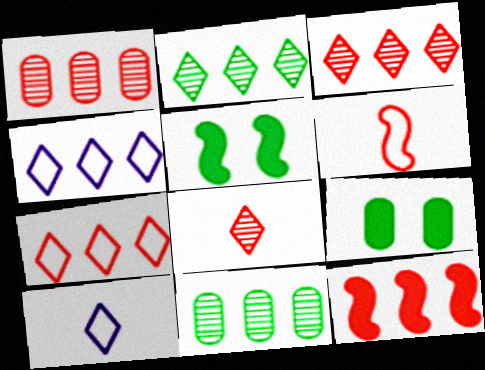[[1, 5, 10], 
[1, 7, 12], 
[4, 11, 12]]